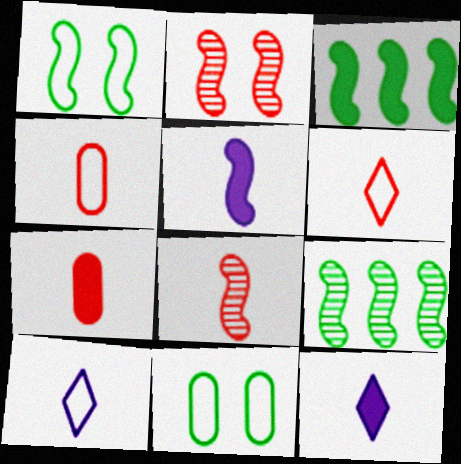[[6, 7, 8]]